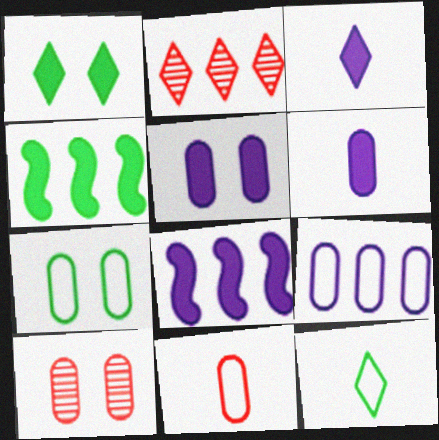[[2, 4, 9], 
[3, 5, 8], 
[5, 7, 10], 
[7, 9, 11], 
[8, 10, 12]]